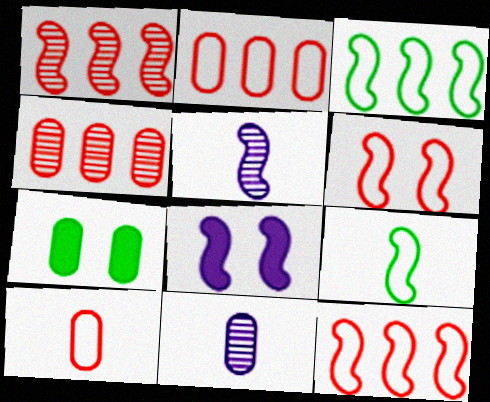[[1, 8, 9], 
[2, 7, 11]]